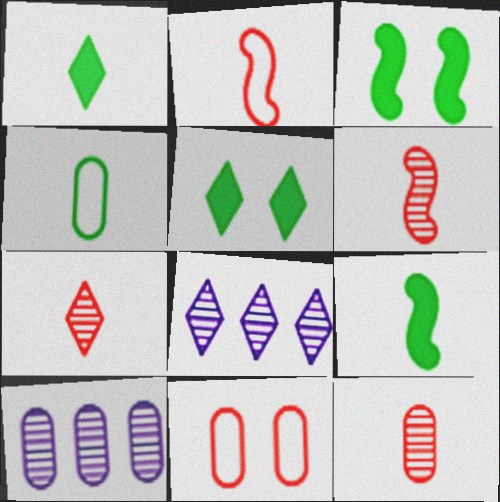[[2, 5, 10], 
[6, 7, 12], 
[8, 9, 11]]